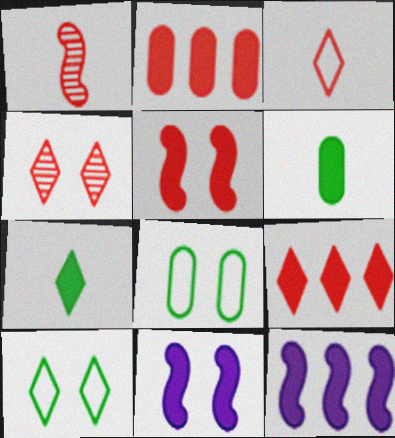[[2, 7, 11], 
[3, 4, 9], 
[4, 8, 11], 
[6, 9, 11]]